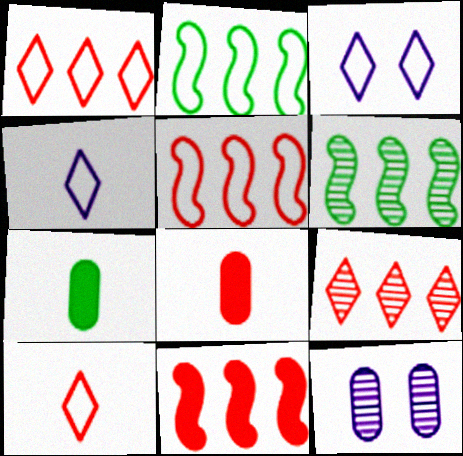[[3, 6, 8]]